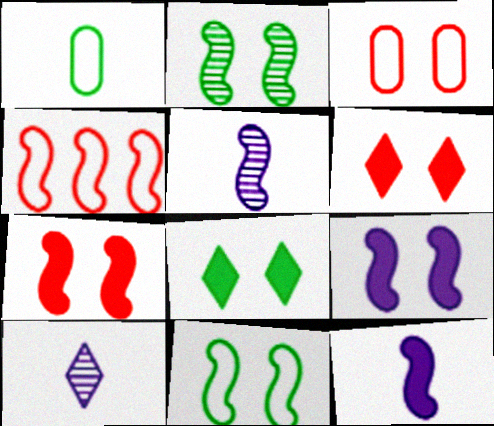[[2, 4, 12]]